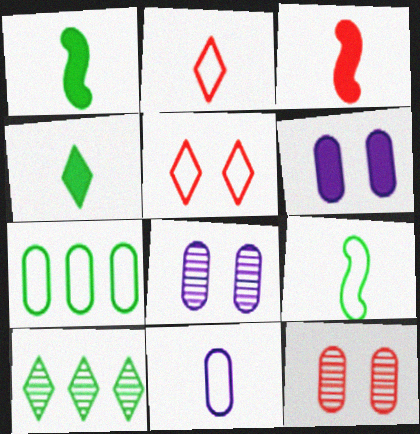[[2, 9, 11]]